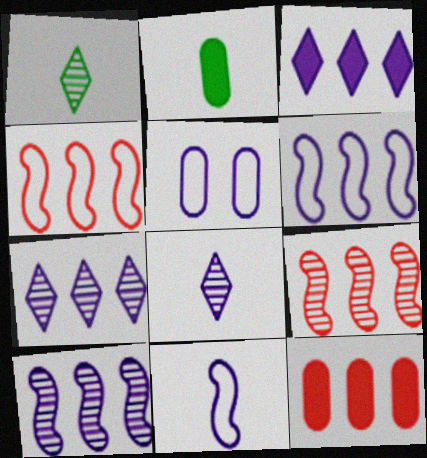[]